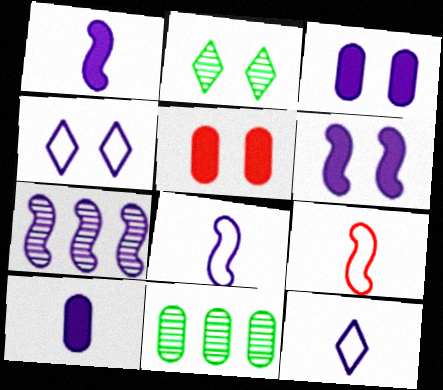[[3, 7, 12], 
[4, 7, 10], 
[6, 7, 8]]